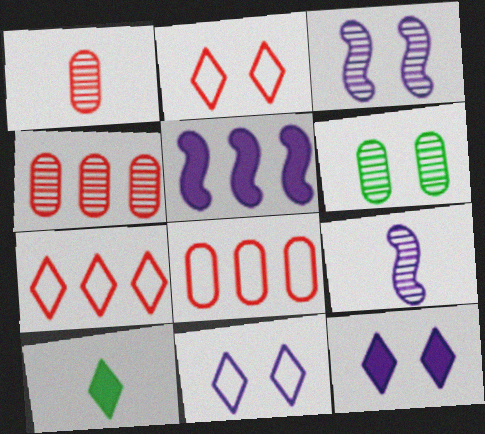[[3, 8, 10]]